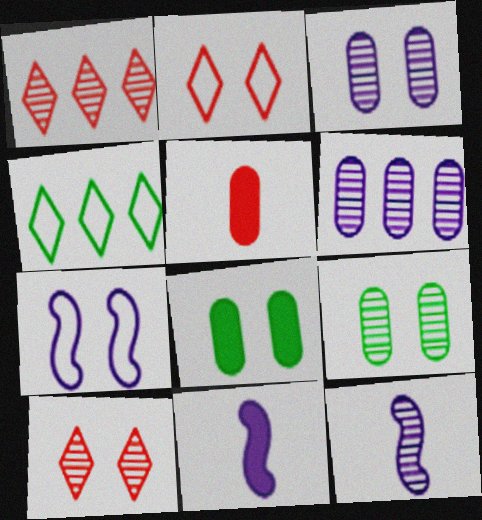[[1, 9, 12], 
[7, 8, 10]]